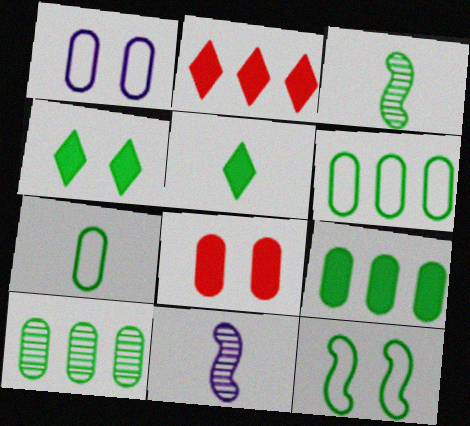[[1, 2, 3], 
[3, 4, 6], 
[3, 5, 7], 
[5, 10, 12], 
[6, 9, 10]]